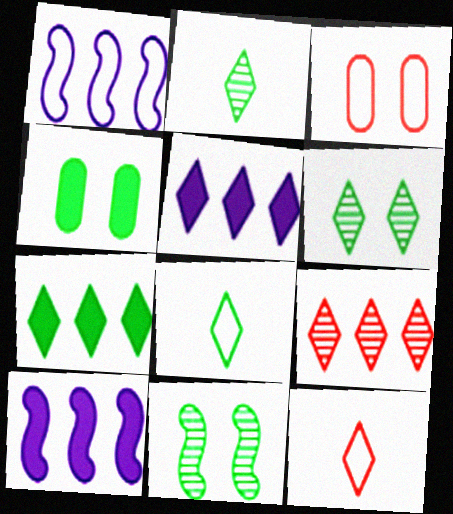[[1, 3, 8], 
[2, 3, 10], 
[5, 6, 12], 
[6, 7, 8]]